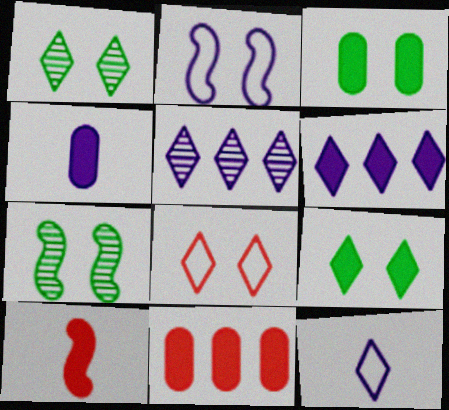[[2, 4, 5], 
[3, 4, 11], 
[3, 6, 10], 
[7, 11, 12]]